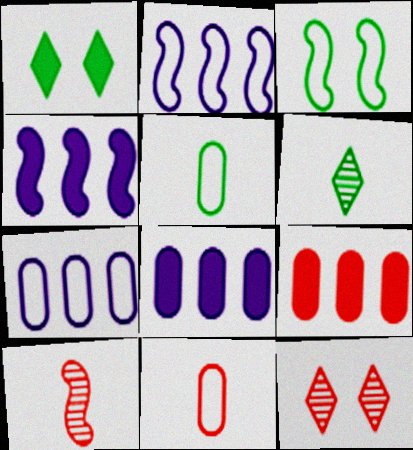[[1, 7, 10], 
[3, 4, 10], 
[4, 5, 12]]